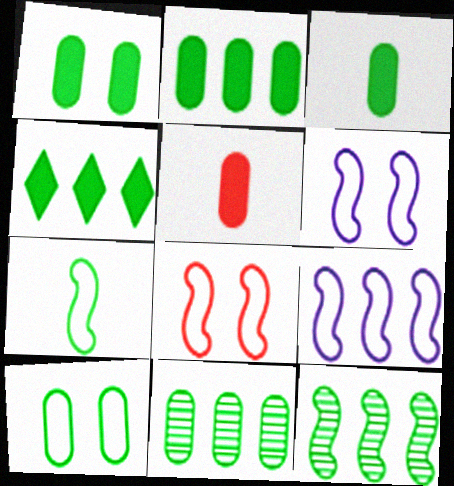[[1, 2, 3], 
[3, 10, 11], 
[7, 8, 9]]